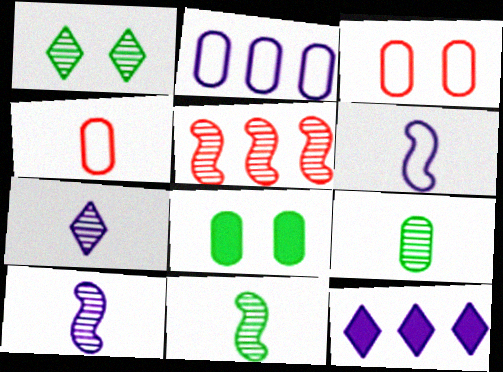[[3, 11, 12]]